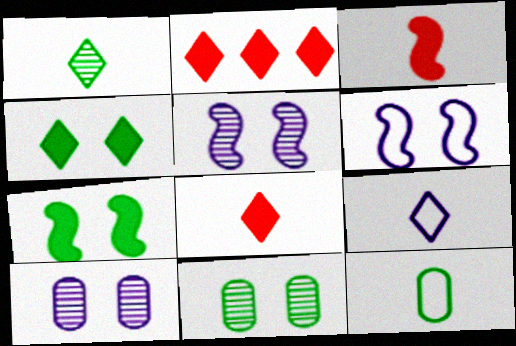[[1, 8, 9], 
[2, 5, 12]]